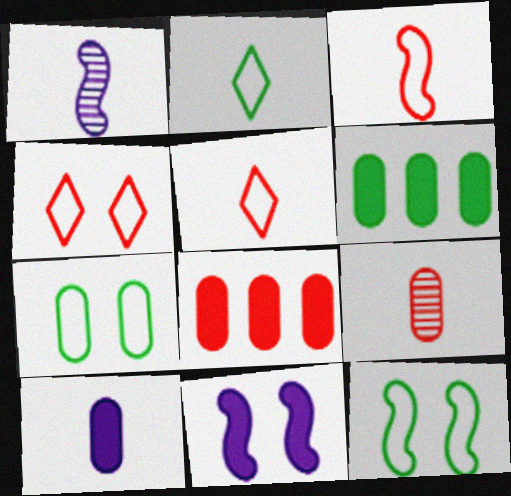[[1, 4, 6]]